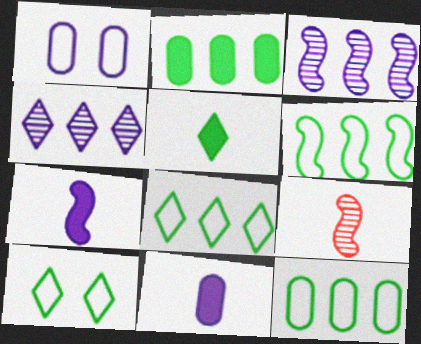[[1, 4, 7], 
[6, 8, 12]]